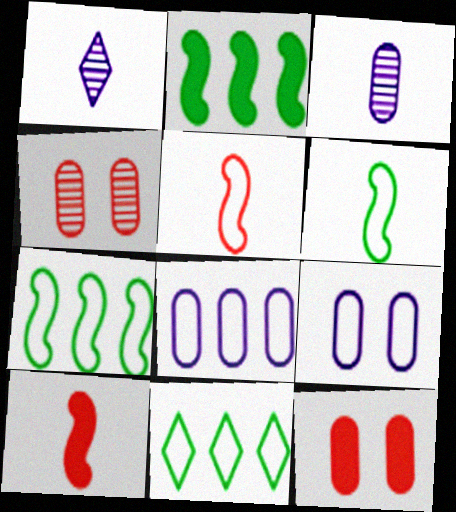[[1, 7, 12], 
[5, 9, 11]]